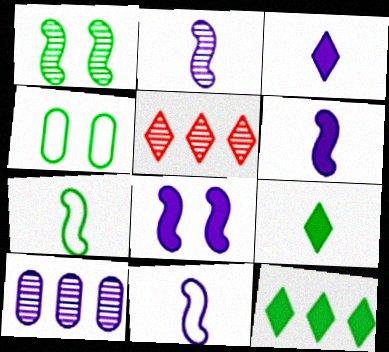[[2, 6, 11], 
[4, 5, 6]]